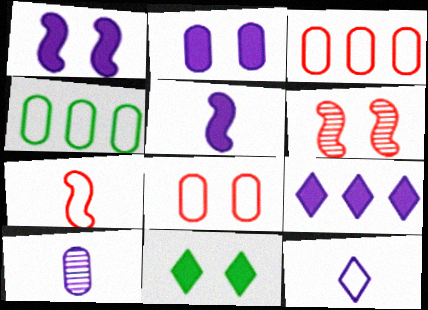[[2, 5, 9], 
[5, 10, 12]]